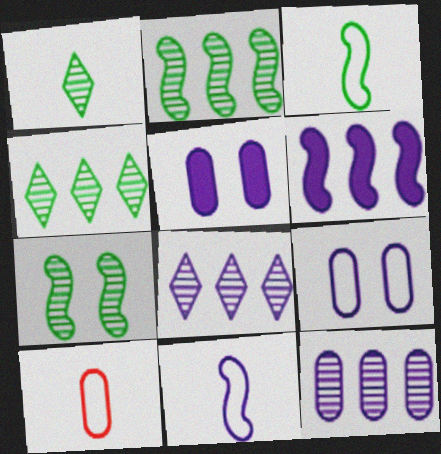[[5, 8, 11]]